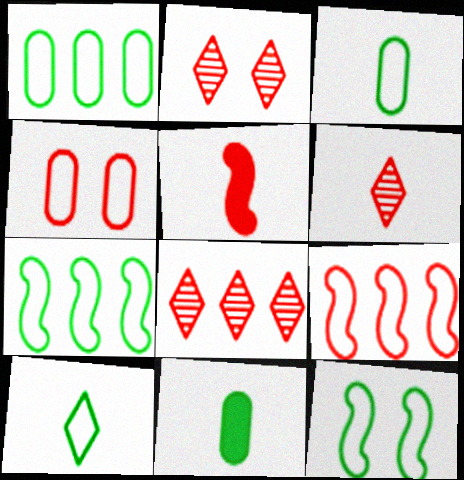[[1, 10, 12], 
[2, 6, 8], 
[4, 5, 8]]